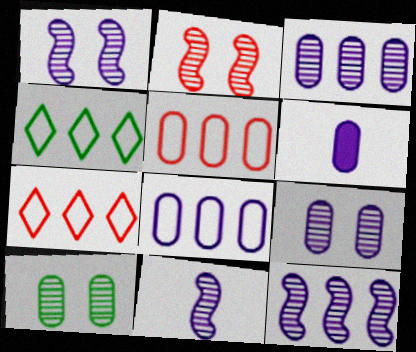[[1, 11, 12], 
[2, 4, 6], 
[5, 6, 10], 
[6, 8, 9]]